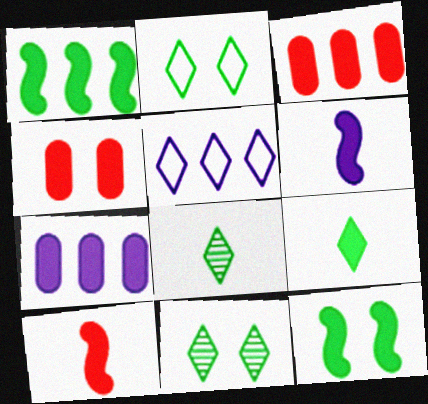[]